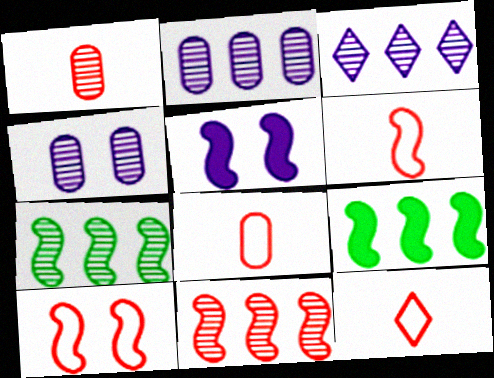[[4, 9, 12], 
[5, 6, 7], 
[6, 8, 12]]